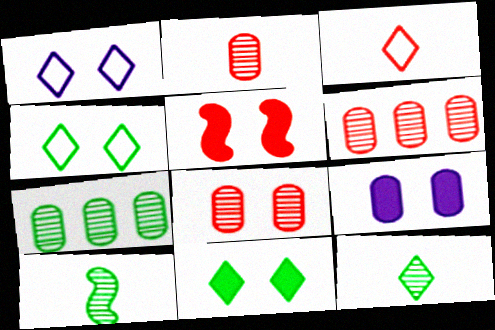[[2, 6, 8], 
[3, 5, 6], 
[5, 9, 11]]